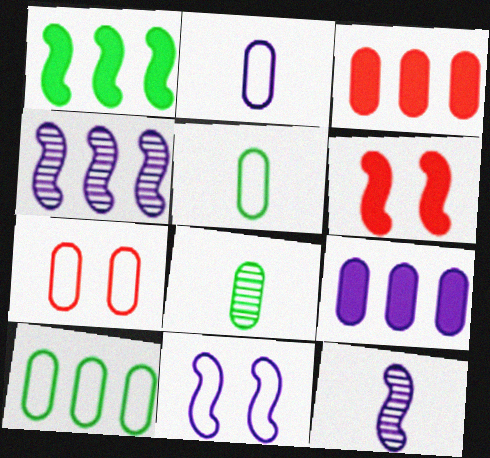[[2, 7, 10], 
[7, 8, 9]]